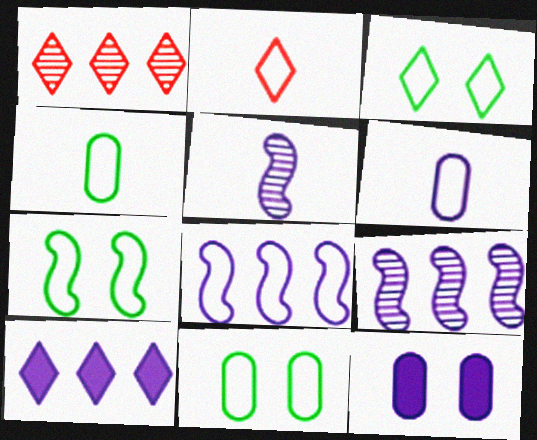[[2, 8, 11], 
[3, 7, 11]]